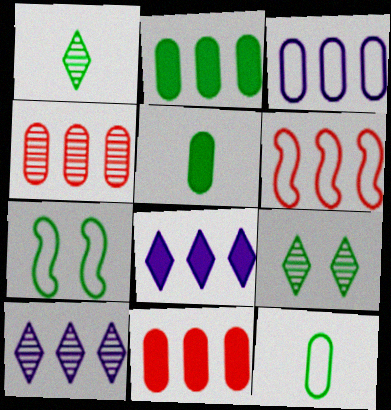[[1, 2, 7], 
[2, 3, 4], 
[2, 6, 10]]